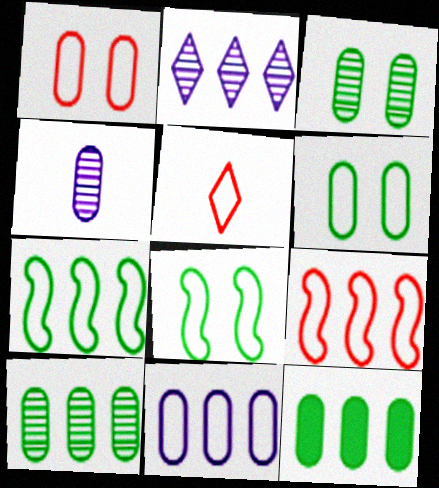[[1, 4, 12], 
[1, 5, 9], 
[2, 9, 12], 
[5, 8, 11]]